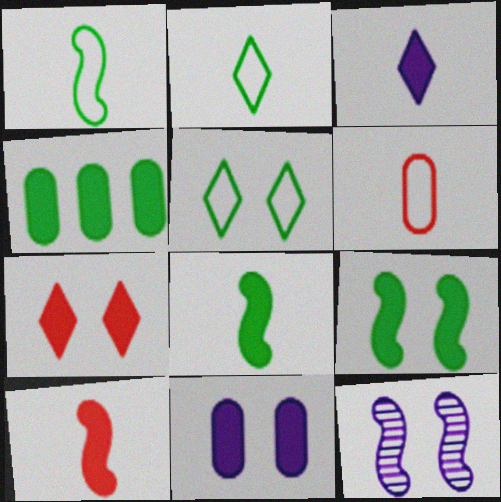[[7, 9, 11]]